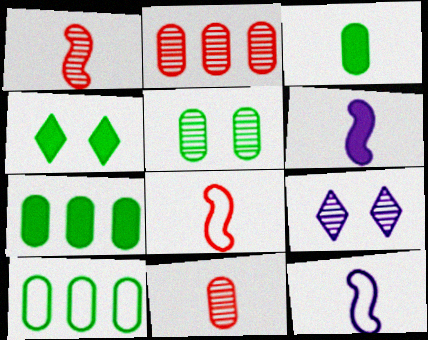[[2, 4, 12], 
[3, 5, 10], 
[7, 8, 9]]